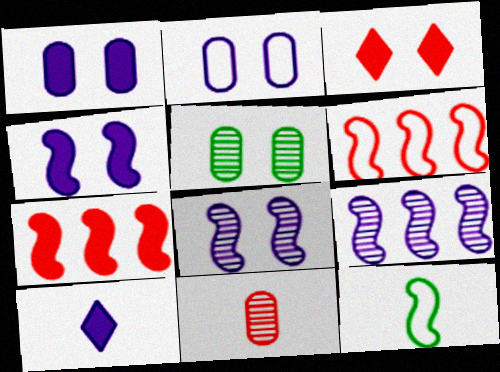[[2, 9, 10], 
[3, 6, 11], 
[5, 6, 10], 
[7, 8, 12], 
[10, 11, 12]]